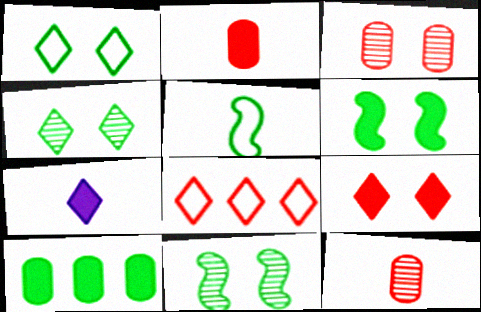[[4, 5, 10], 
[4, 7, 8], 
[5, 7, 12]]